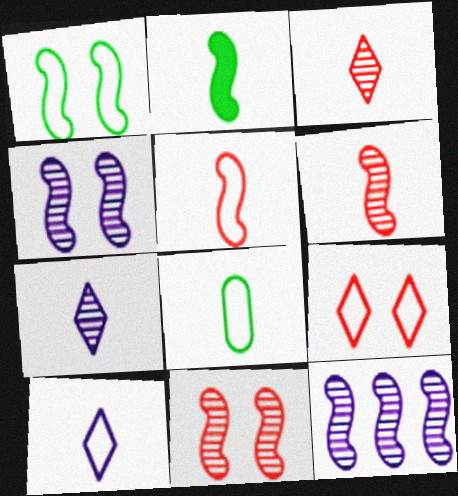[[5, 8, 10]]